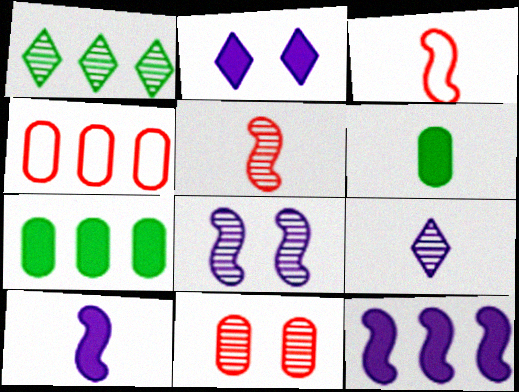[[1, 4, 12], 
[3, 6, 9]]